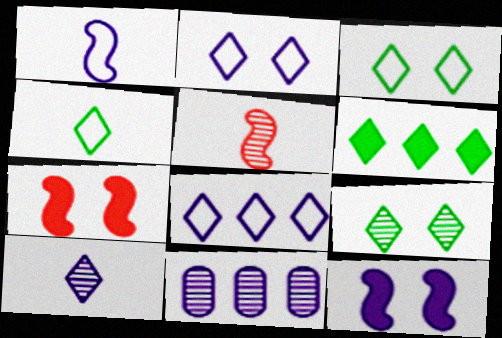[[4, 6, 9], 
[4, 7, 11], 
[5, 9, 11]]